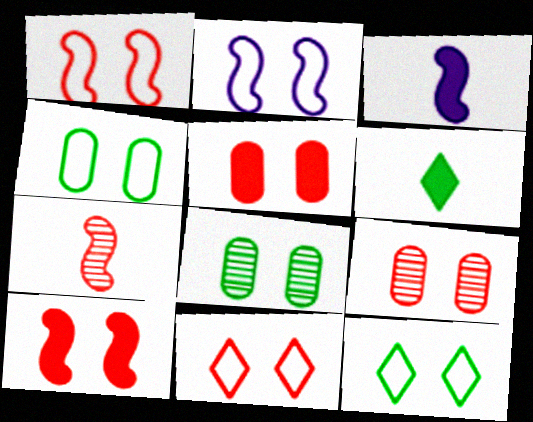[[2, 4, 11], 
[9, 10, 11]]